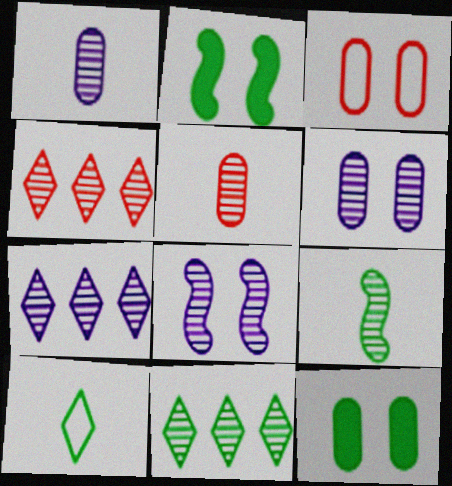[[1, 7, 8], 
[3, 6, 12], 
[4, 6, 9], 
[4, 7, 11], 
[5, 8, 11]]